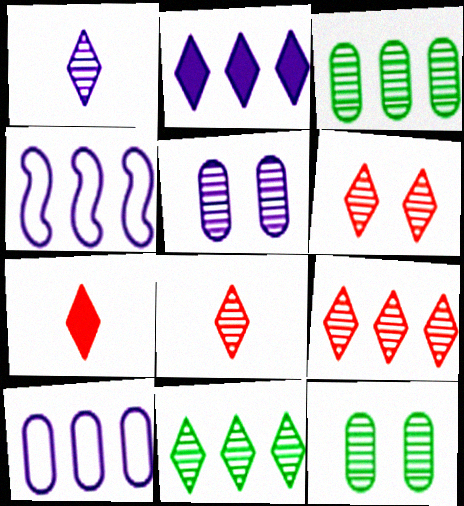[[1, 6, 11], 
[4, 7, 12], 
[6, 8, 9]]